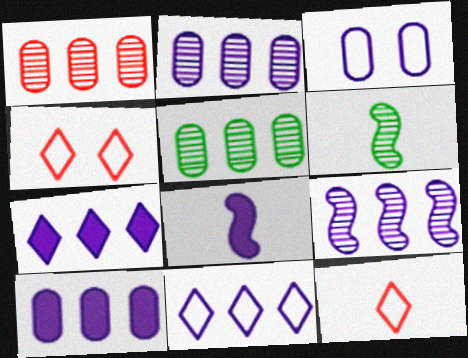[[1, 2, 5], 
[4, 5, 8], 
[4, 6, 10], 
[9, 10, 11]]